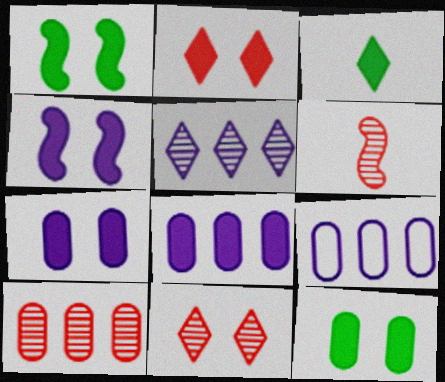[[1, 2, 7], 
[2, 4, 12], 
[6, 10, 11]]